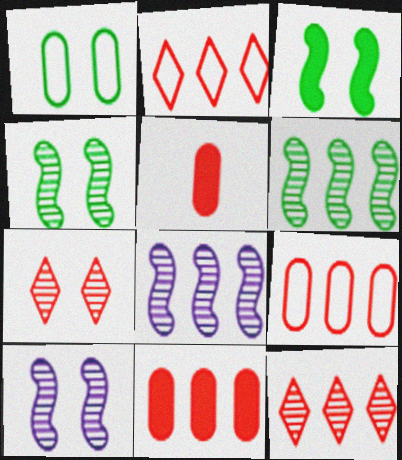[]